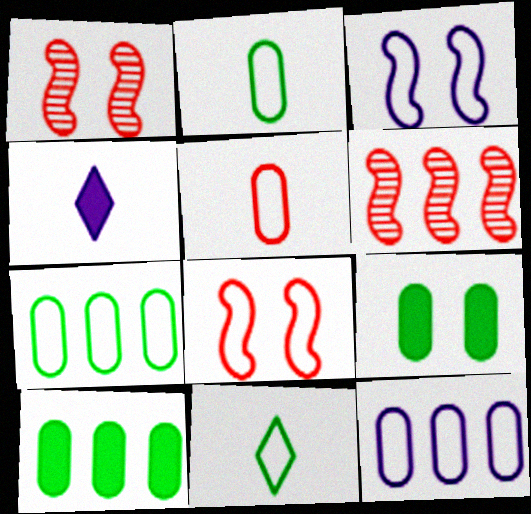[[1, 4, 7], 
[8, 11, 12]]